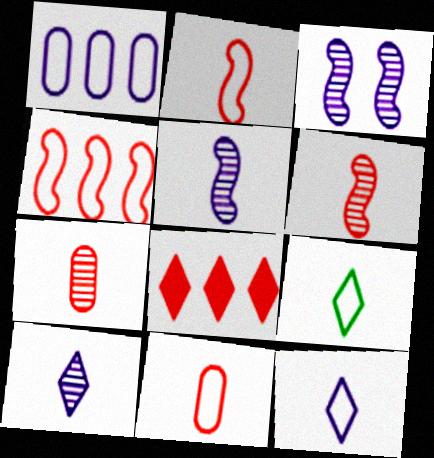[]